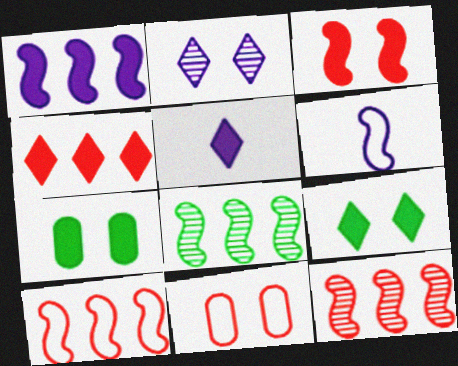[[1, 8, 10], 
[3, 6, 8], 
[4, 5, 9], 
[5, 8, 11]]